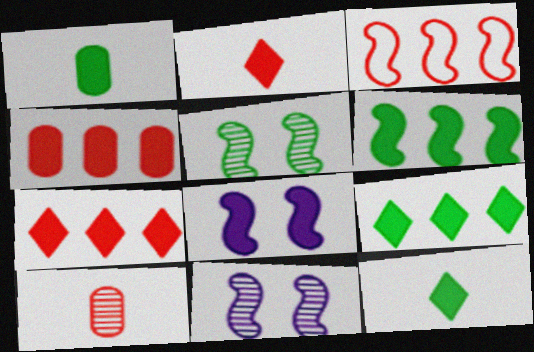[[1, 7, 8], 
[4, 8, 12]]